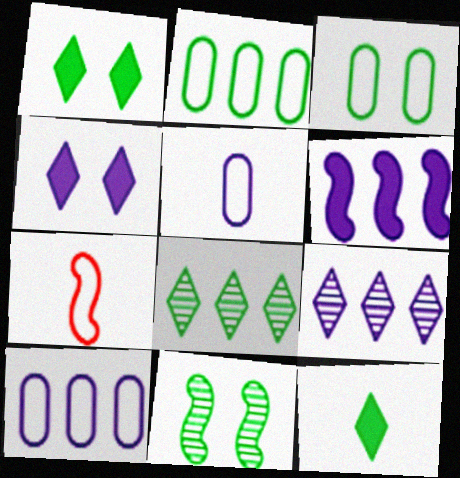[[1, 3, 11], 
[2, 11, 12], 
[6, 7, 11], 
[6, 9, 10]]